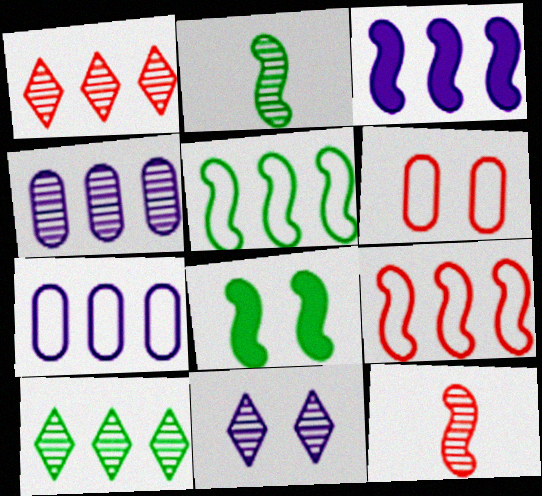[[2, 5, 8], 
[6, 8, 11]]